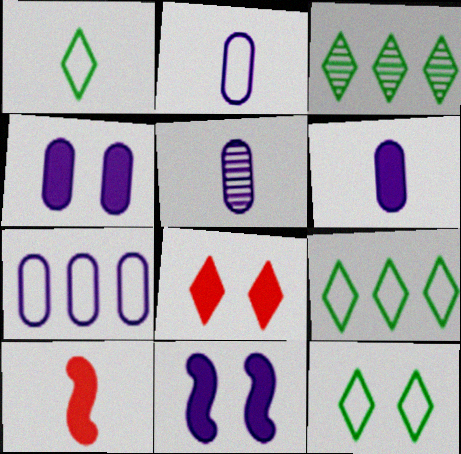[[1, 5, 10], 
[1, 9, 12], 
[2, 5, 6], 
[4, 5, 7]]